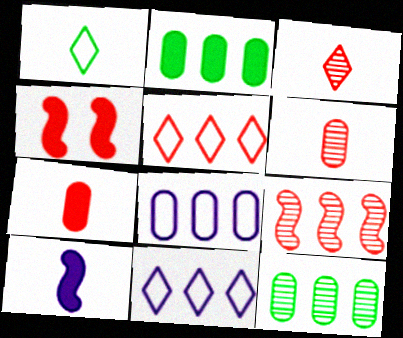[[1, 6, 10], 
[2, 9, 11], 
[4, 5, 6]]